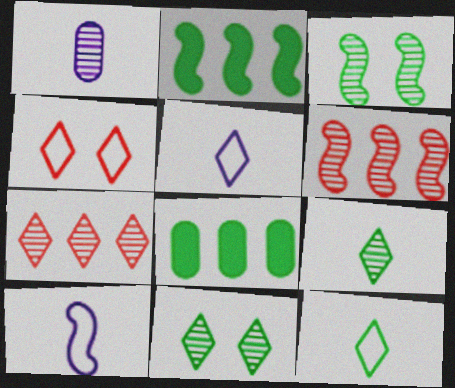[[1, 2, 4], 
[1, 3, 7], 
[1, 6, 11], 
[3, 8, 12]]